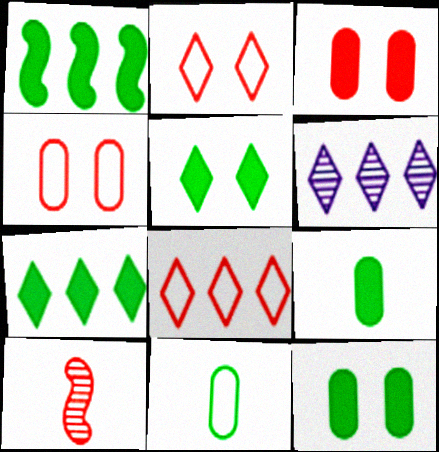[[1, 5, 9], 
[3, 8, 10], 
[6, 7, 8]]